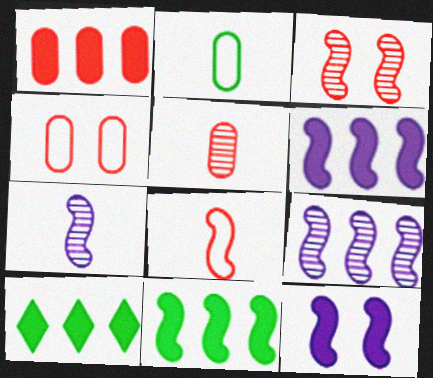[[1, 4, 5], 
[1, 6, 10], 
[4, 7, 10]]